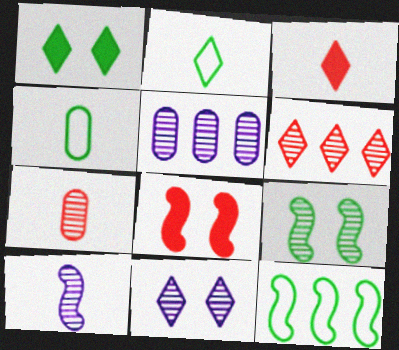[[2, 5, 8], 
[3, 4, 10], 
[5, 10, 11], 
[8, 10, 12]]